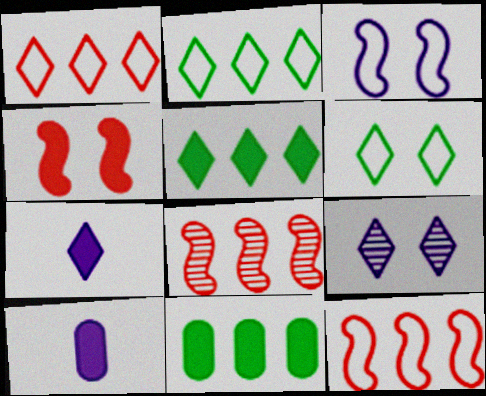[[4, 5, 10], 
[4, 7, 11], 
[6, 8, 10]]